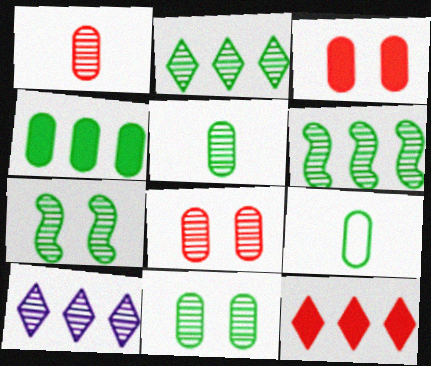[[1, 7, 10], 
[2, 5, 7], 
[4, 9, 11]]